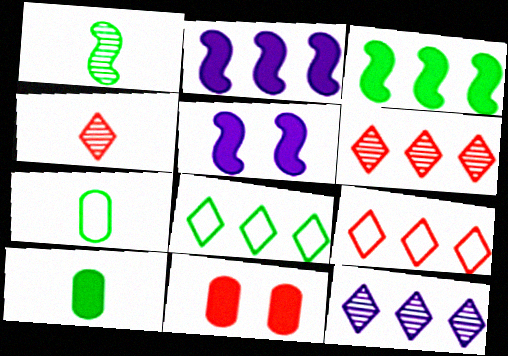[[5, 6, 7]]